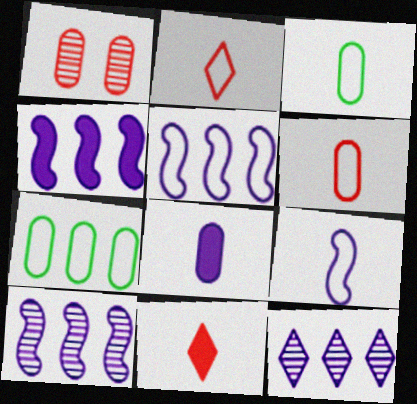[[1, 7, 8], 
[2, 3, 9], 
[4, 5, 10]]